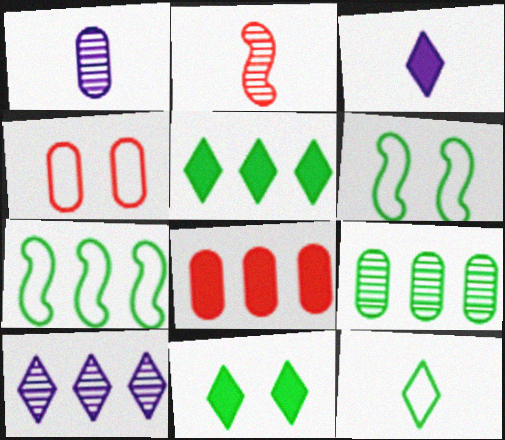[[5, 7, 9], 
[7, 8, 10]]